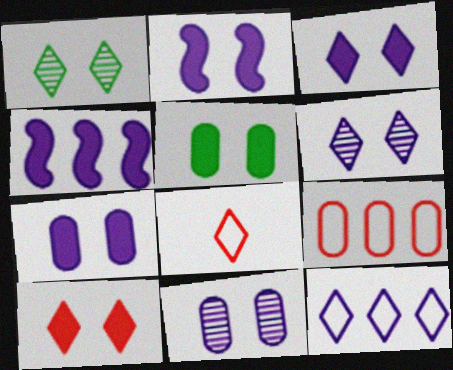[[2, 3, 7], 
[2, 5, 10]]